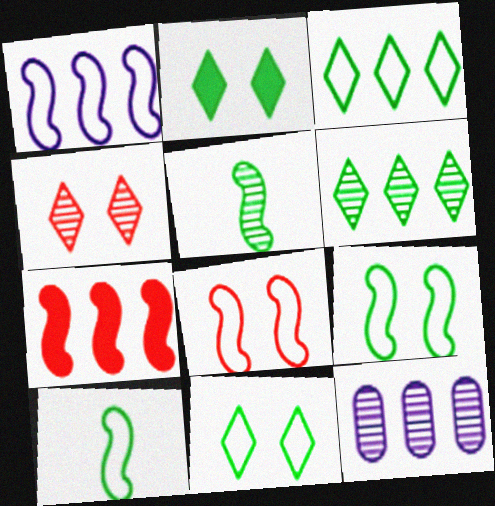[[1, 8, 10], 
[3, 7, 12], 
[4, 5, 12]]